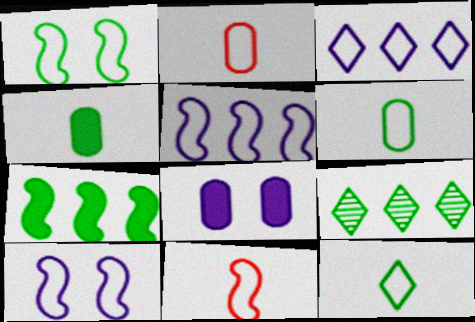[[1, 2, 3], 
[1, 4, 9], 
[1, 5, 11], 
[8, 9, 11]]